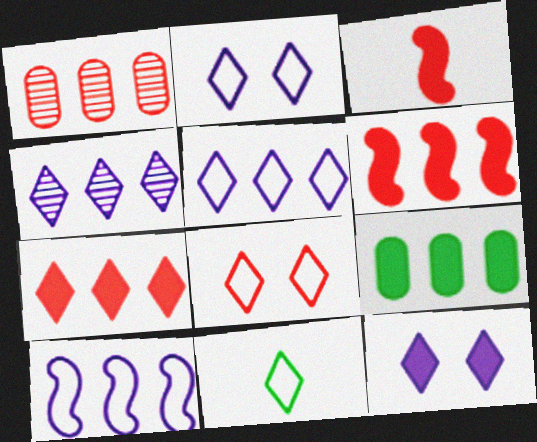[[1, 3, 8], 
[3, 9, 12], 
[5, 8, 11]]